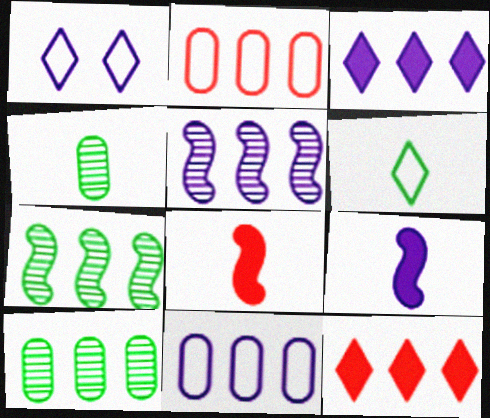[[1, 8, 10], 
[2, 3, 7], 
[3, 5, 11], 
[7, 11, 12]]